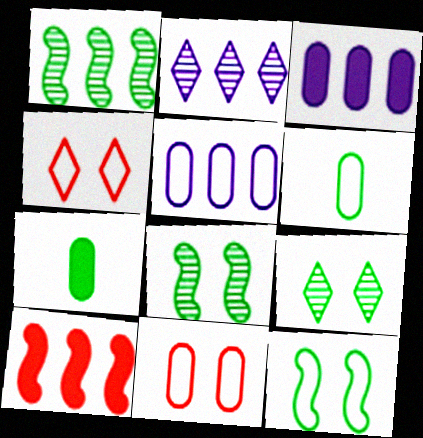[[5, 6, 11]]